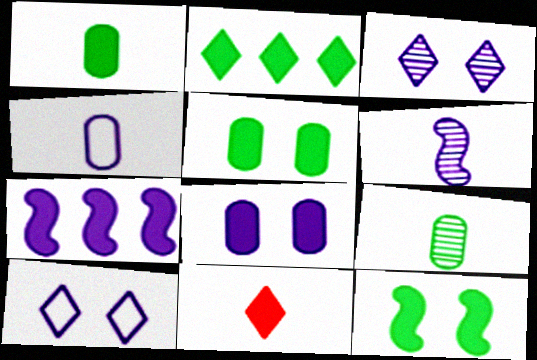[[1, 2, 12], 
[3, 4, 7], 
[5, 7, 11]]